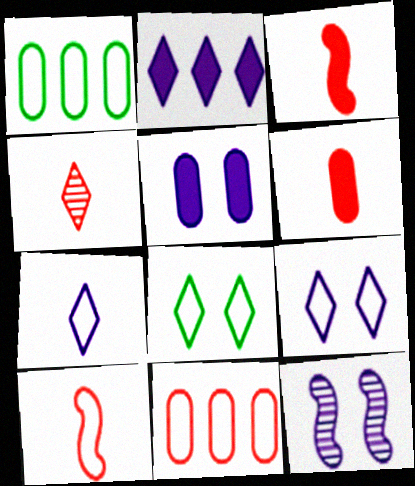[[1, 9, 10], 
[2, 4, 8], 
[4, 6, 10], 
[5, 9, 12]]